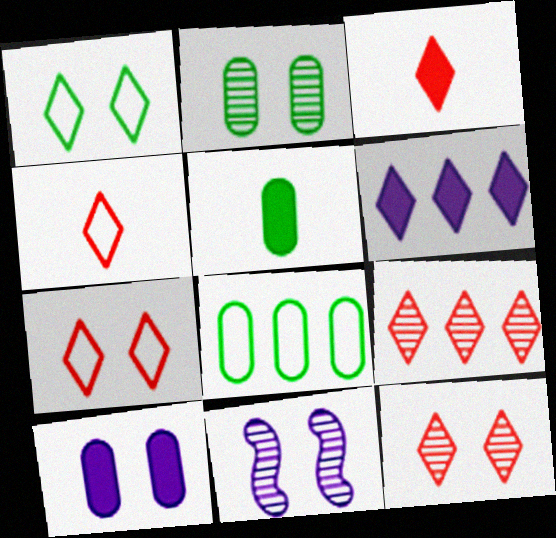[[2, 5, 8], 
[2, 11, 12], 
[3, 7, 9], 
[3, 8, 11]]